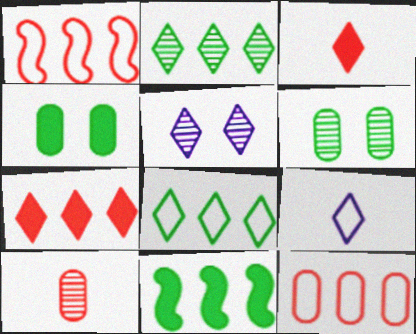[[3, 5, 8]]